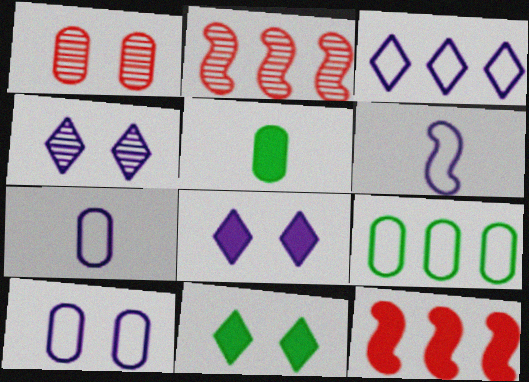[[2, 7, 11], 
[3, 6, 10], 
[5, 8, 12]]